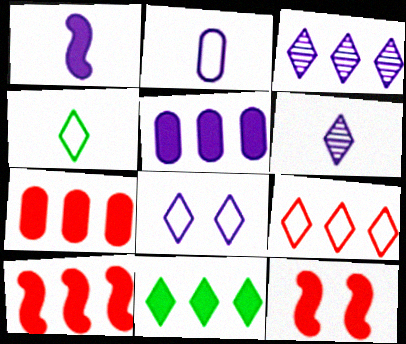[[1, 2, 6], 
[3, 9, 11], 
[4, 8, 9], 
[5, 10, 11]]